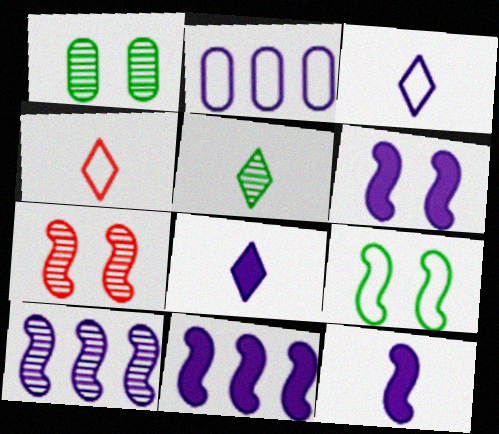[[1, 4, 11], 
[2, 4, 9], 
[4, 5, 8], 
[6, 7, 9], 
[6, 11, 12]]